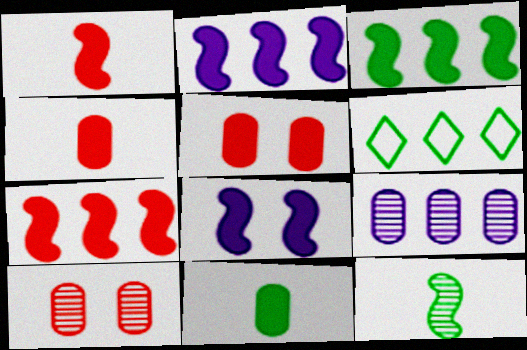[[1, 3, 8], 
[2, 3, 7], 
[6, 7, 9]]